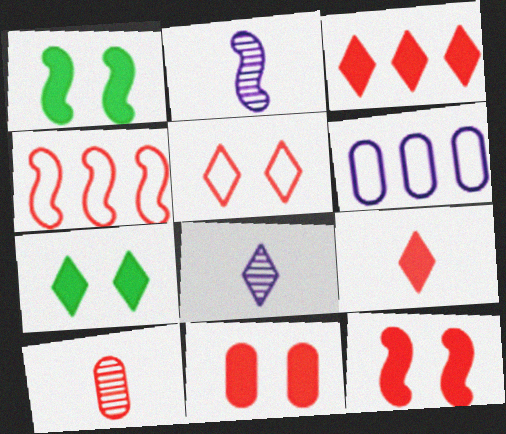[[1, 2, 4]]